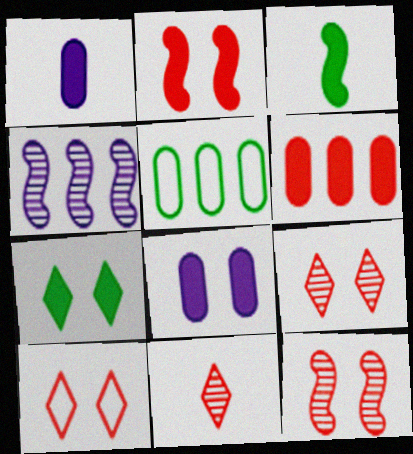[[2, 7, 8]]